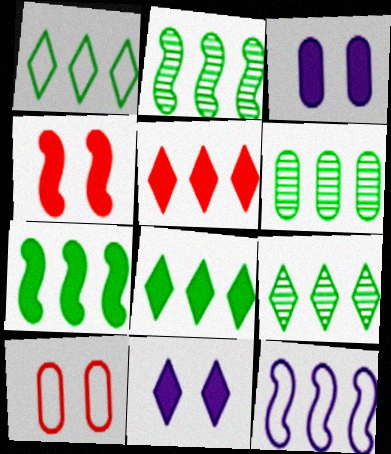[[1, 6, 7], 
[1, 8, 9], 
[2, 6, 9], 
[5, 6, 12]]